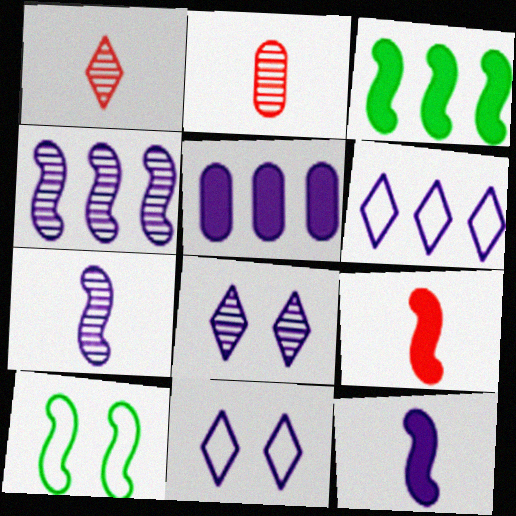[[1, 5, 10], 
[2, 3, 11], 
[4, 5, 6], 
[4, 9, 10], 
[5, 7, 11]]